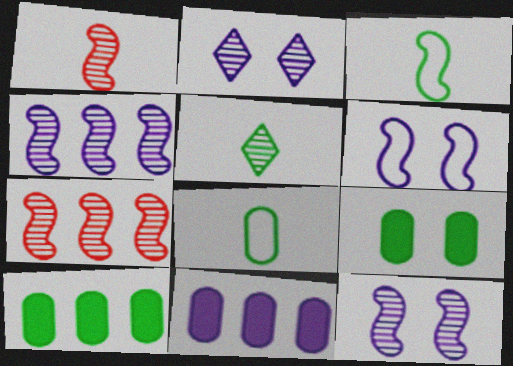[]